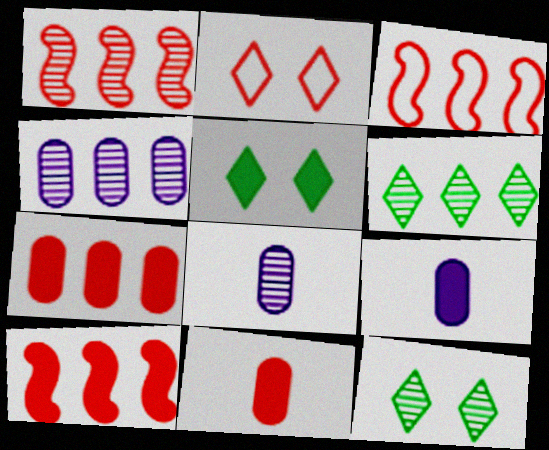[[1, 2, 11], 
[1, 3, 10], 
[1, 4, 6], 
[1, 8, 12], 
[3, 5, 8], 
[3, 9, 12], 
[5, 9, 10]]